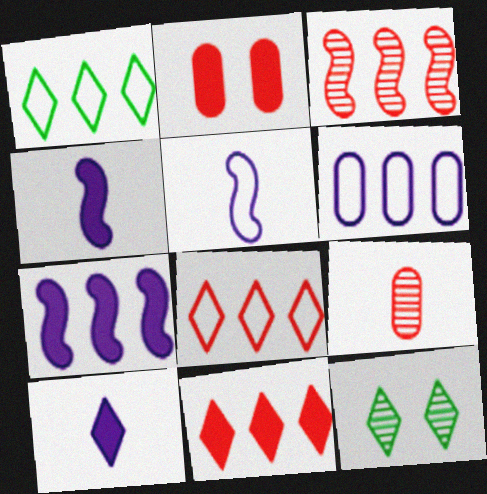[[8, 10, 12]]